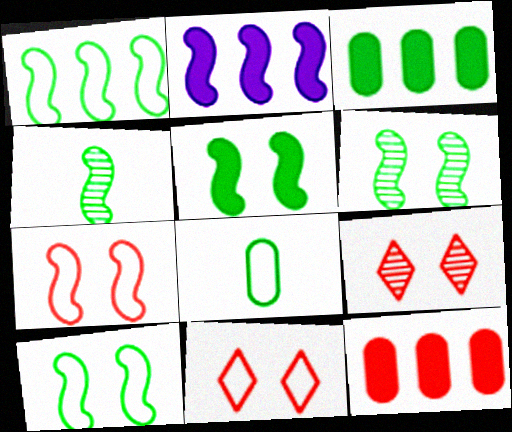[[1, 4, 5], 
[2, 4, 7], 
[2, 8, 9], 
[5, 6, 10]]